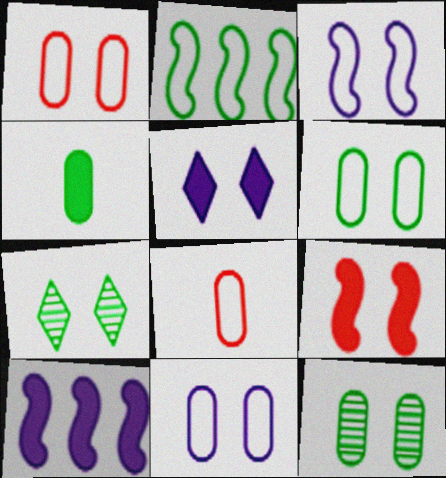[[1, 6, 11], 
[2, 4, 7], 
[7, 8, 10], 
[7, 9, 11]]